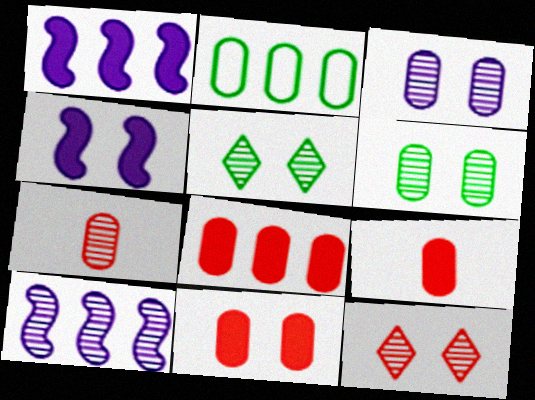[[2, 3, 9], 
[5, 7, 10], 
[8, 9, 11]]